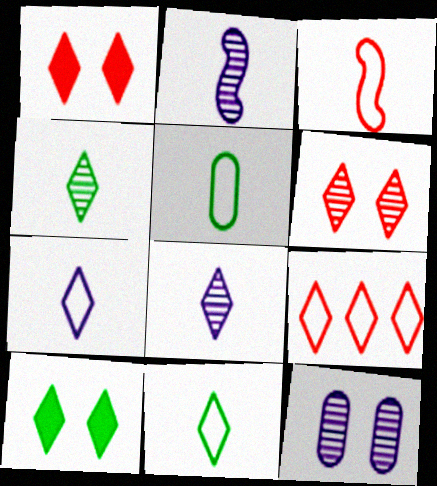[[3, 5, 7], 
[8, 9, 10]]